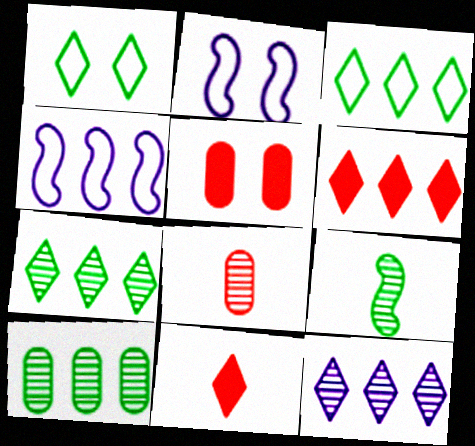[[1, 11, 12], 
[2, 10, 11], 
[3, 6, 12], 
[4, 6, 10]]